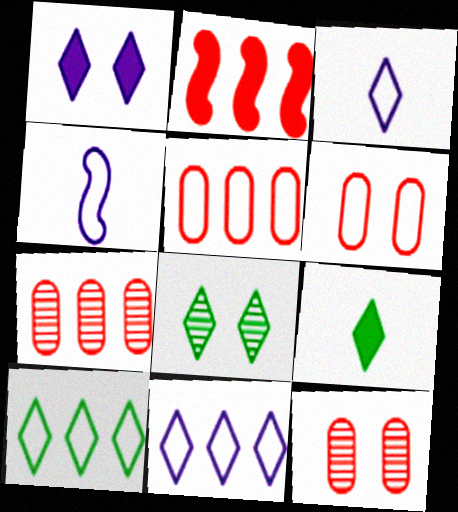[[4, 6, 10], 
[8, 9, 10]]